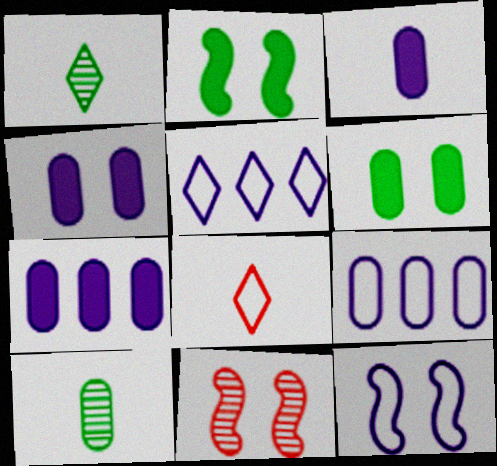[[2, 11, 12], 
[3, 4, 7]]